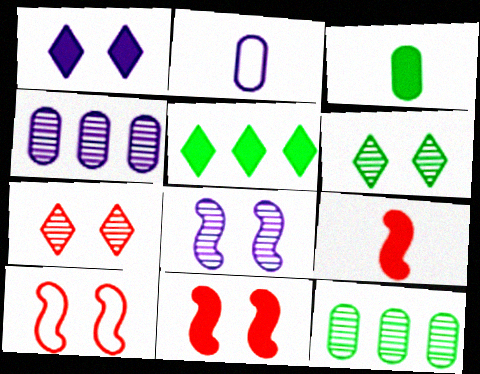[]